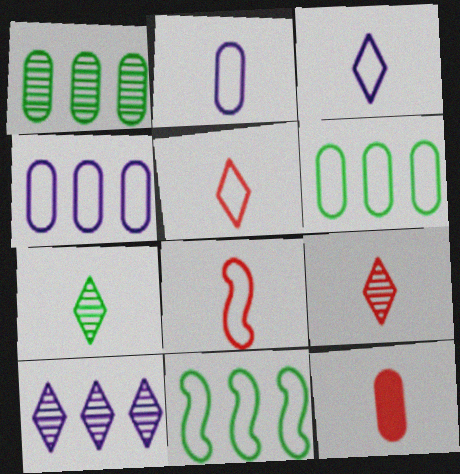[[8, 9, 12]]